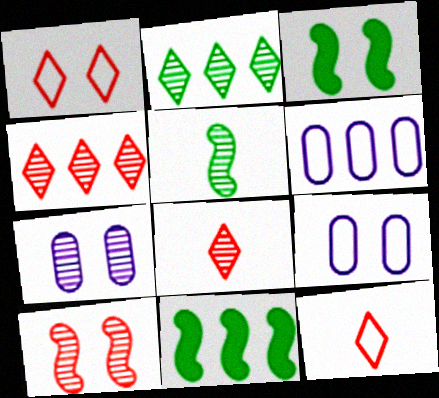[[1, 3, 7], 
[3, 6, 8], 
[4, 5, 7], 
[4, 6, 11], 
[7, 11, 12], 
[8, 9, 11]]